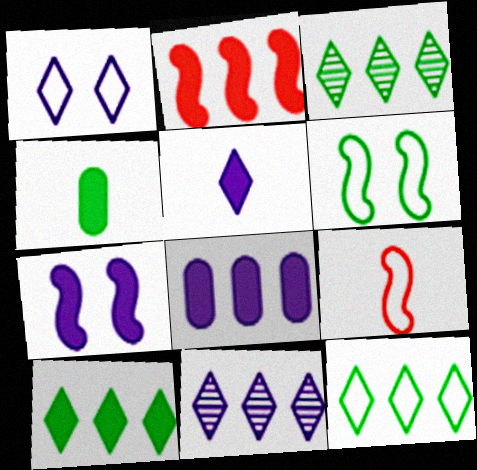[[1, 5, 11], 
[2, 8, 10], 
[3, 4, 6], 
[3, 10, 12], 
[5, 7, 8]]